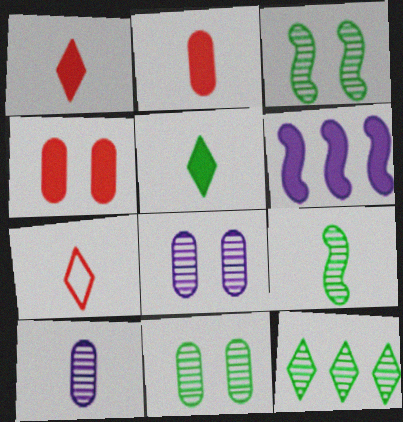[[4, 5, 6], 
[6, 7, 11], 
[9, 11, 12]]